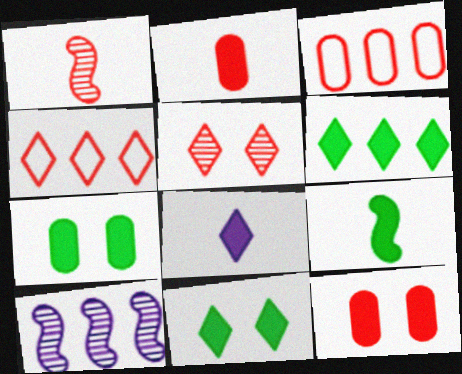[[1, 4, 12], 
[2, 8, 9], 
[3, 6, 10], 
[6, 7, 9]]